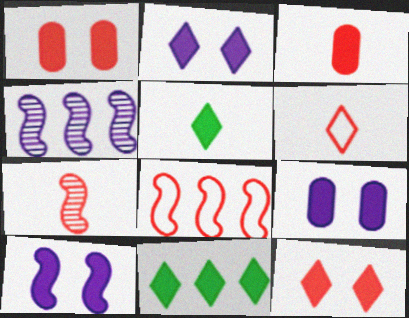[[2, 9, 10], 
[3, 6, 7], 
[3, 10, 11]]